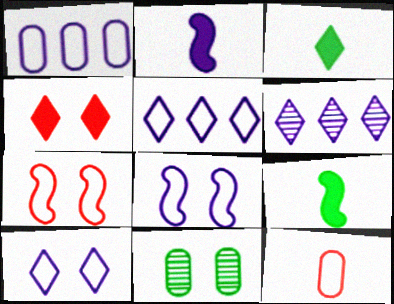[[4, 8, 11]]